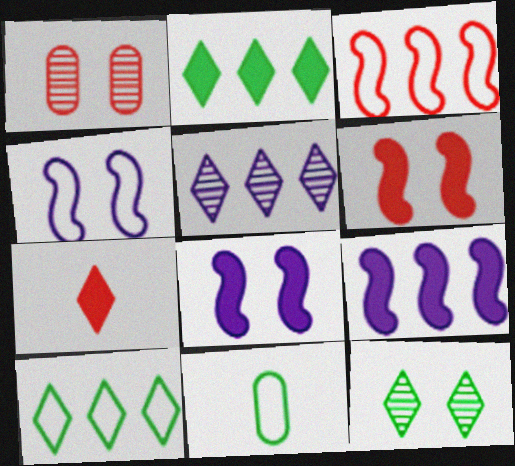[[1, 3, 7], 
[5, 6, 11]]